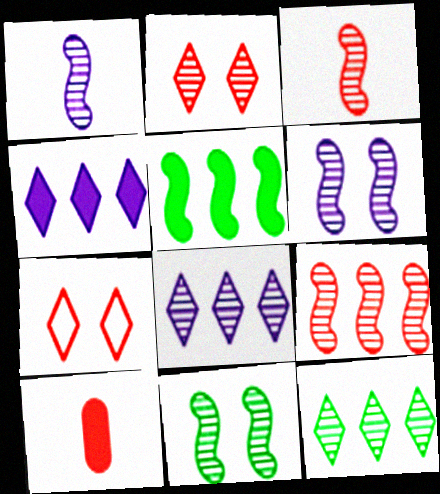[[1, 9, 11], 
[7, 9, 10]]